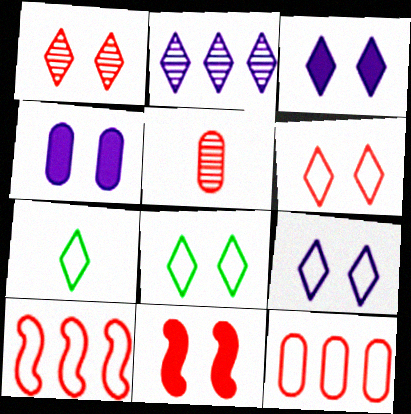[[1, 3, 8], 
[6, 8, 9]]